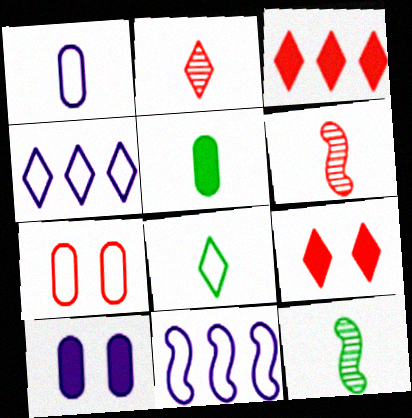[[3, 6, 7], 
[5, 8, 12], 
[7, 8, 11]]